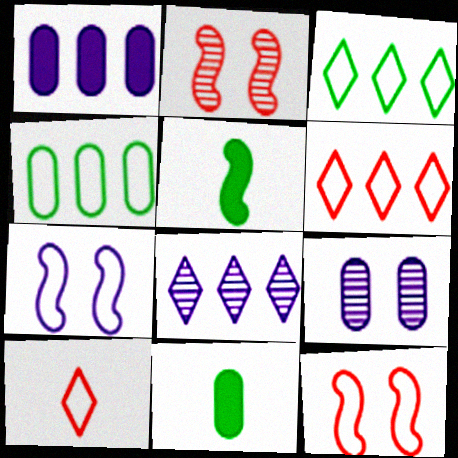[[4, 7, 10], 
[5, 6, 9], 
[8, 11, 12]]